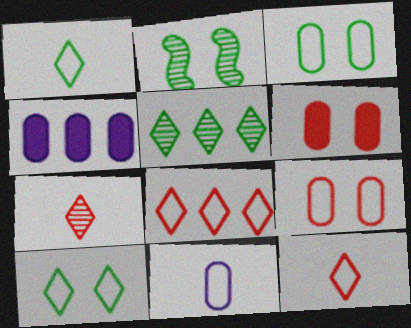[[2, 4, 12]]